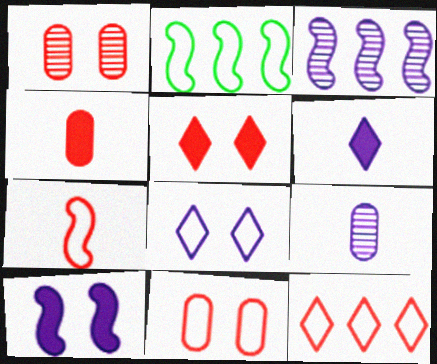[[1, 2, 6], 
[2, 5, 9], 
[7, 11, 12]]